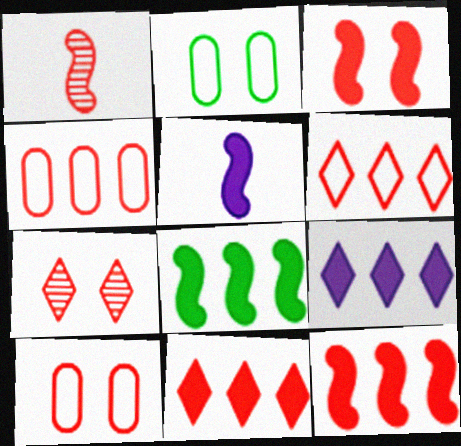[[1, 2, 9], 
[1, 10, 11], 
[3, 5, 8], 
[3, 7, 10]]